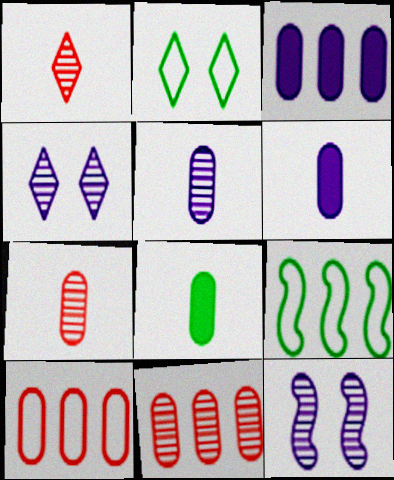[]